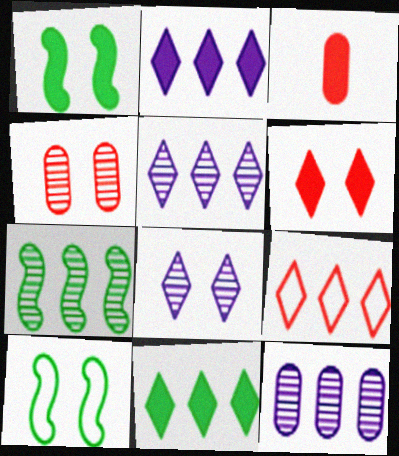[[1, 2, 3], 
[3, 5, 10], 
[5, 9, 11]]